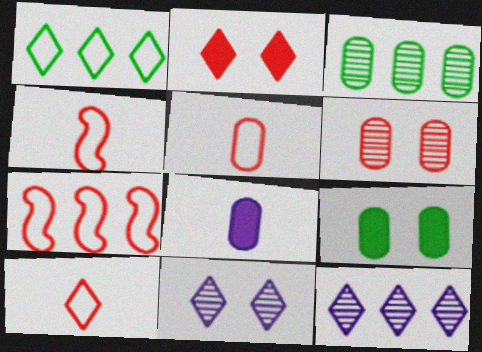[[4, 5, 10], 
[4, 9, 12]]